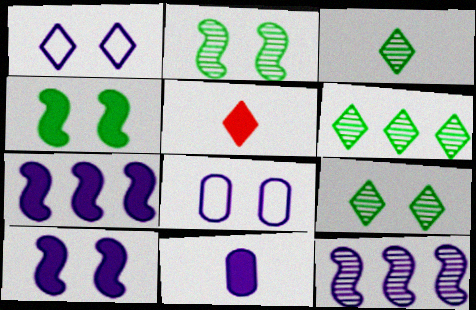[[1, 5, 6], 
[1, 11, 12], 
[3, 6, 9]]